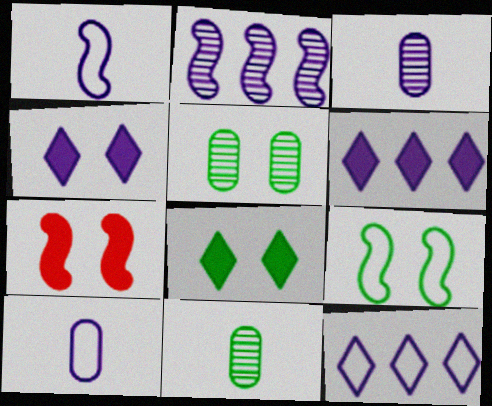[[2, 4, 10], 
[5, 8, 9], 
[7, 11, 12]]